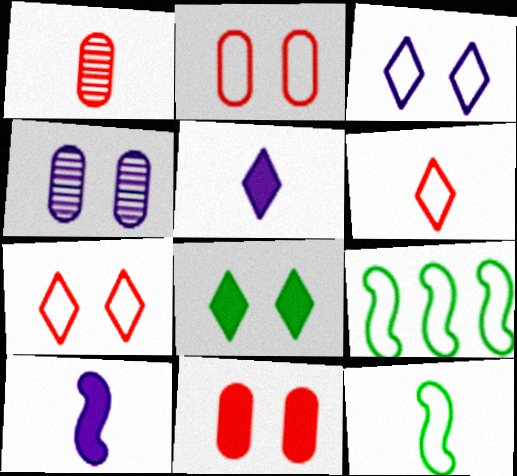[[1, 5, 12]]